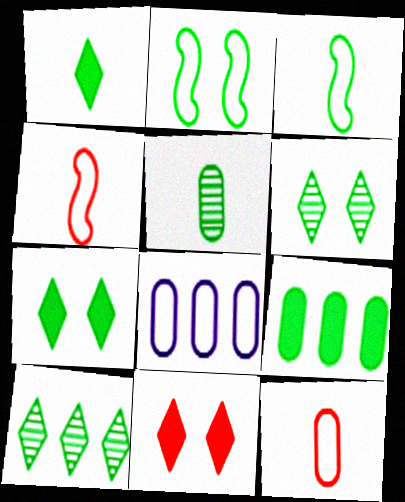[[1, 3, 5], 
[3, 6, 9]]